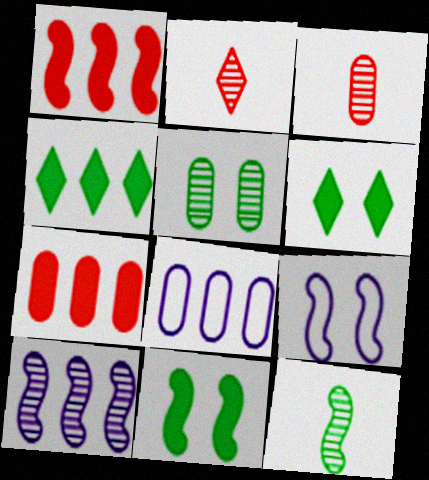[[1, 9, 12], 
[2, 5, 10], 
[2, 8, 11], 
[3, 4, 9]]